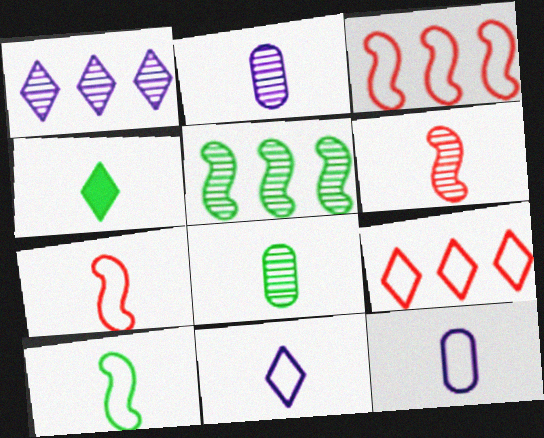[[2, 4, 7], 
[4, 6, 12], 
[4, 8, 10]]